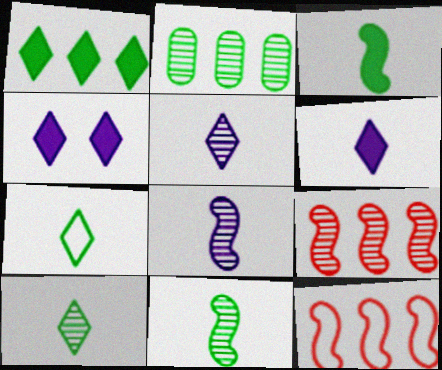[]